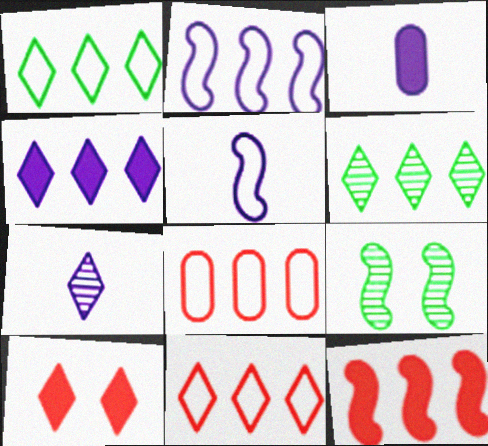[[1, 2, 8], 
[1, 7, 10], 
[3, 5, 7], 
[3, 9, 11], 
[4, 6, 11], 
[5, 9, 12]]